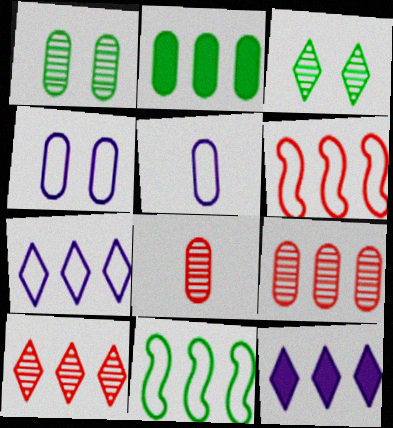[[2, 4, 8], 
[9, 11, 12]]